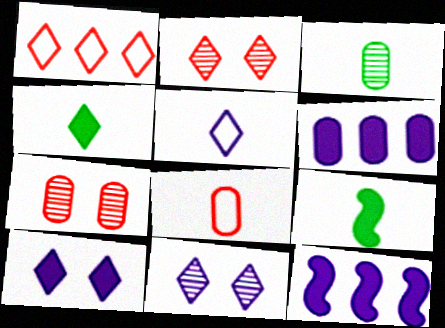[[1, 4, 11]]